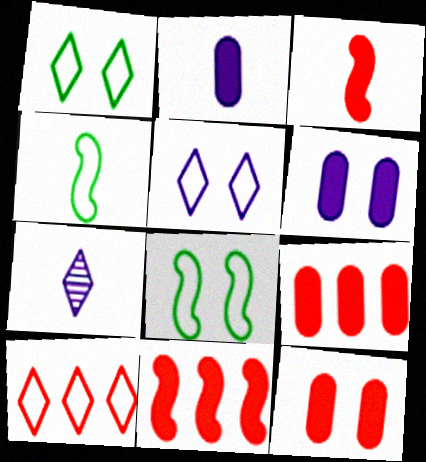[[7, 8, 9]]